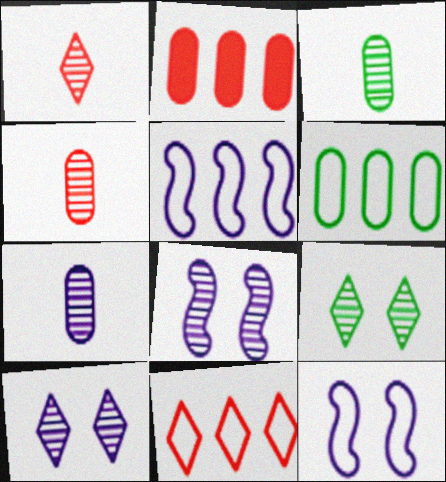[[3, 4, 7], 
[5, 6, 11]]